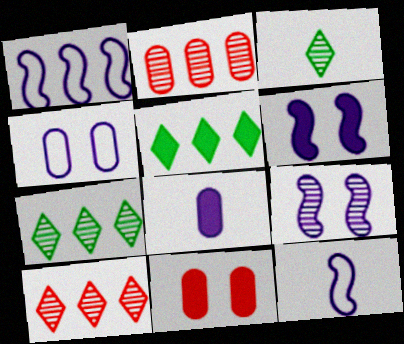[[1, 2, 5], 
[1, 3, 11], 
[2, 3, 9], 
[7, 11, 12]]